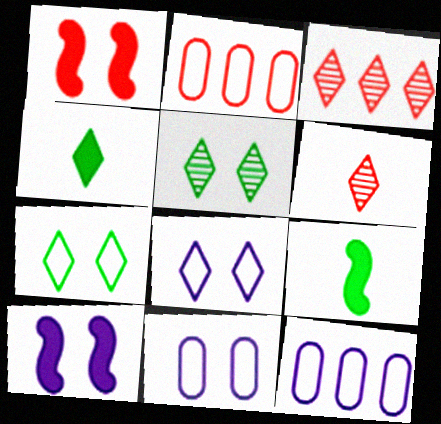[[1, 2, 6], 
[1, 5, 11], 
[3, 4, 8], 
[3, 9, 11]]